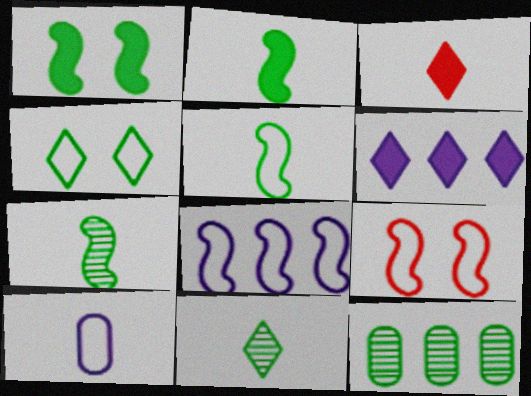[[2, 4, 12], 
[2, 5, 7], 
[3, 7, 10], 
[5, 8, 9]]